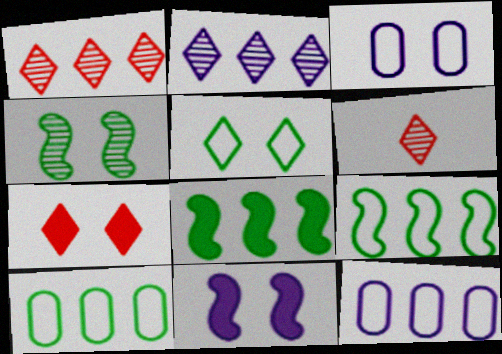[[1, 8, 12], 
[3, 4, 7], 
[3, 6, 8], 
[6, 10, 11]]